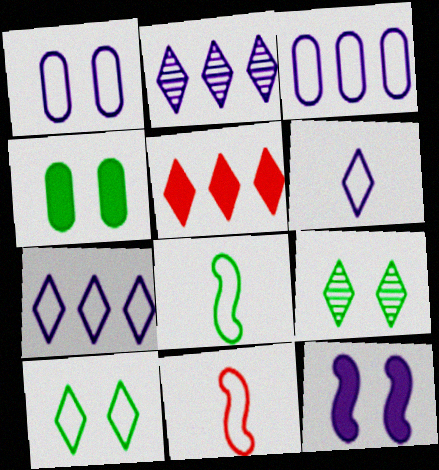[[2, 4, 11], 
[3, 10, 11], 
[5, 6, 9]]